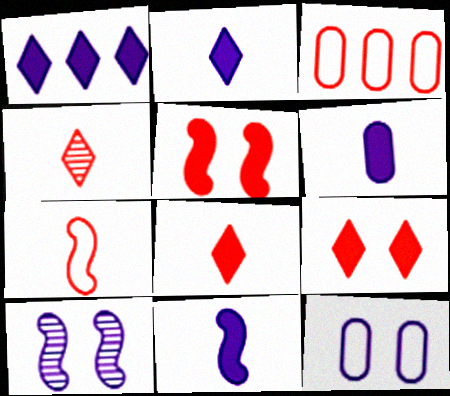[[2, 6, 11], 
[3, 4, 5]]